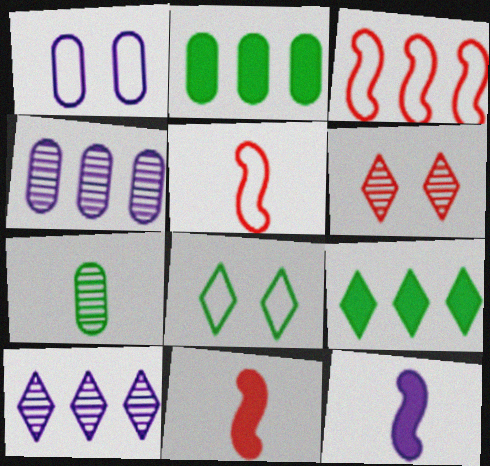[[1, 10, 12], 
[2, 3, 10], 
[3, 4, 9], 
[4, 8, 11]]